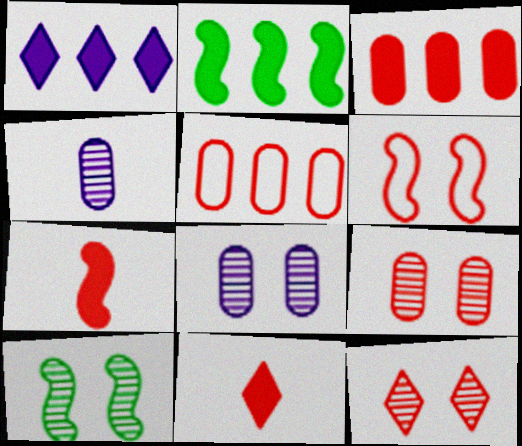[[1, 2, 3], 
[5, 7, 12], 
[8, 10, 12]]